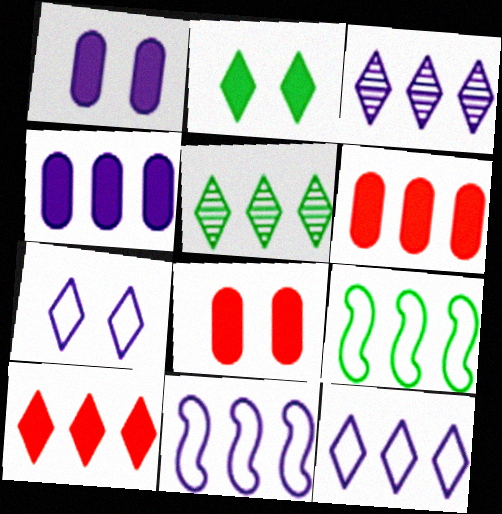[[3, 4, 11], 
[3, 6, 9], 
[5, 6, 11], 
[5, 10, 12]]